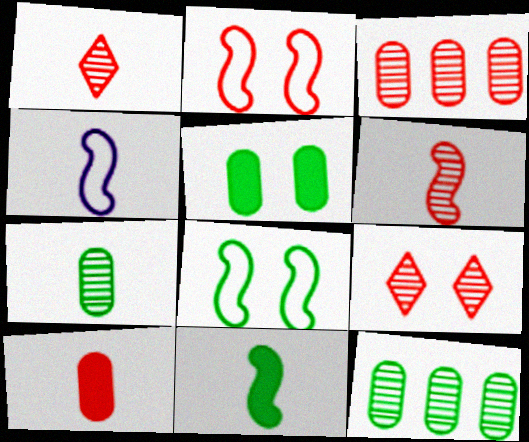[[3, 6, 9], 
[4, 6, 11]]